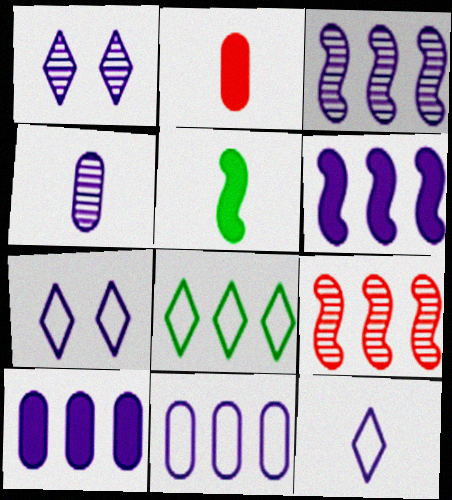[[1, 3, 4], 
[4, 6, 7], 
[8, 9, 10]]